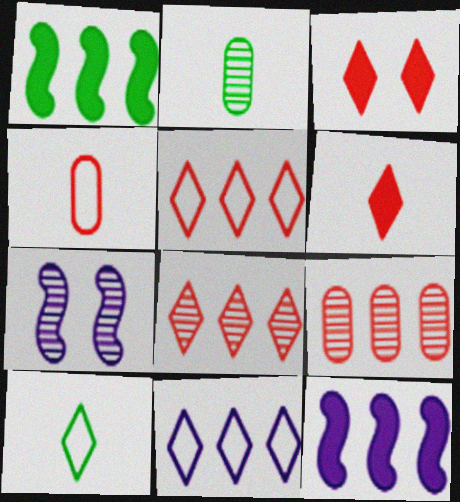[[1, 9, 11], 
[2, 7, 8]]